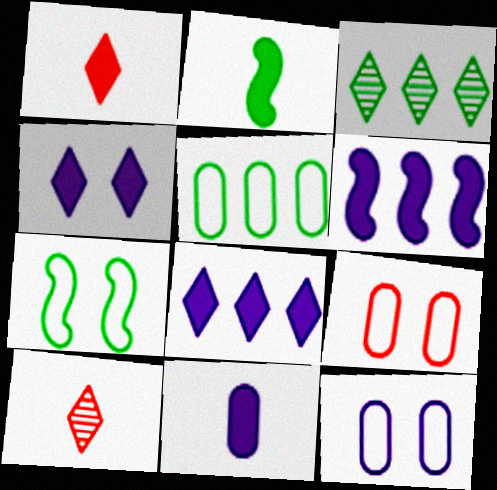[[1, 2, 11], 
[4, 6, 11]]